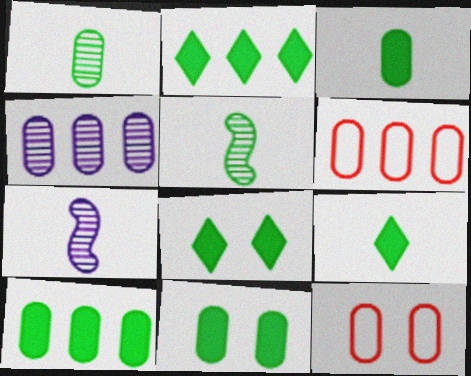[[2, 7, 12], 
[2, 8, 9], 
[3, 4, 12], 
[3, 10, 11], 
[4, 6, 10], 
[6, 7, 8]]